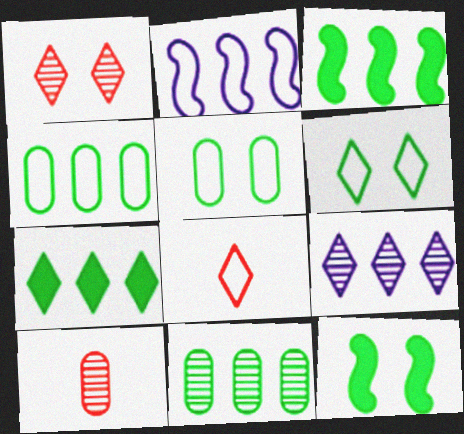[[2, 5, 8]]